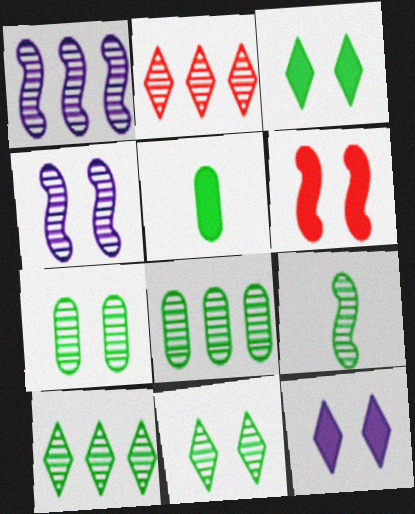[[1, 2, 8], 
[7, 9, 10], 
[8, 9, 11]]